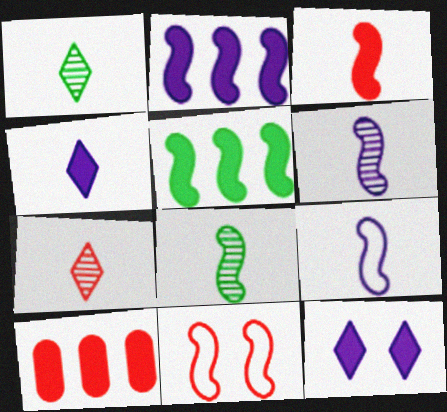[[2, 8, 11], 
[3, 8, 9], 
[5, 6, 11], 
[7, 10, 11]]